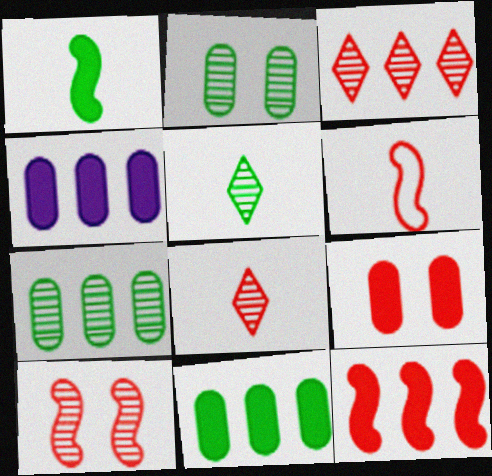[[3, 6, 9], 
[6, 10, 12]]